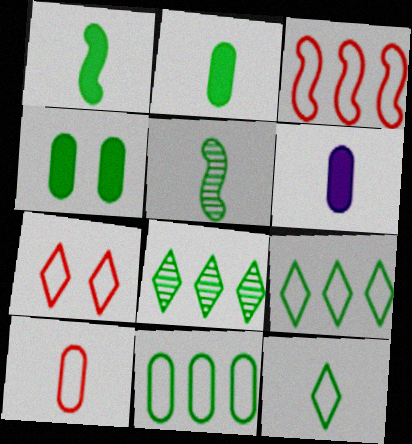[[2, 5, 12], 
[3, 7, 10], 
[4, 5, 9]]